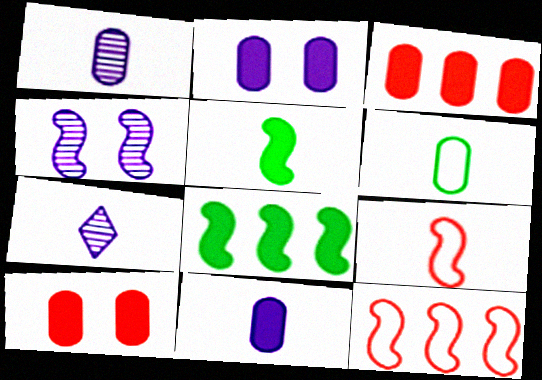[[4, 5, 12], 
[4, 8, 9]]